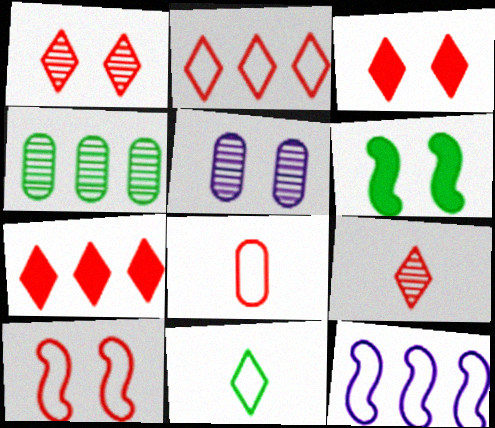[[2, 3, 9], 
[2, 8, 10], 
[4, 6, 11], 
[4, 7, 12]]